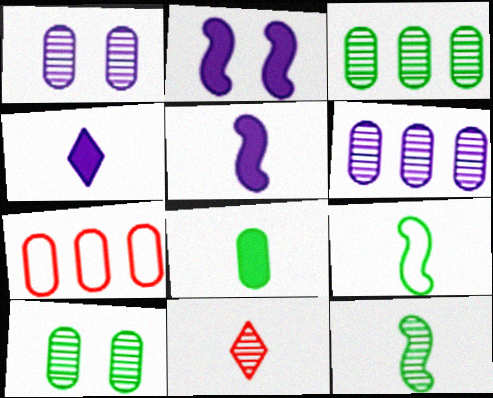[[1, 7, 8]]